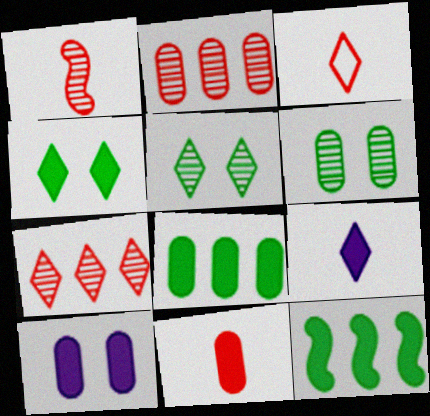[[1, 3, 11], 
[8, 10, 11]]